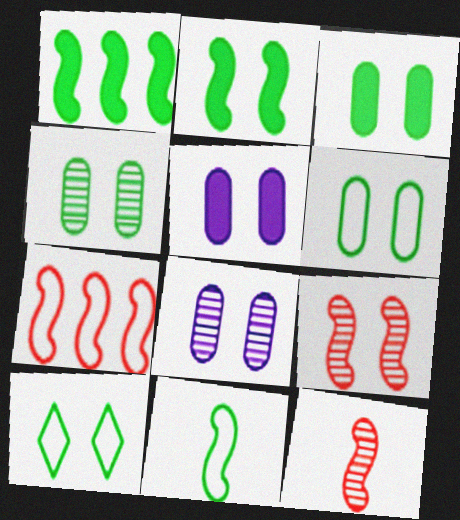[[2, 4, 10], 
[3, 4, 6], 
[5, 9, 10]]